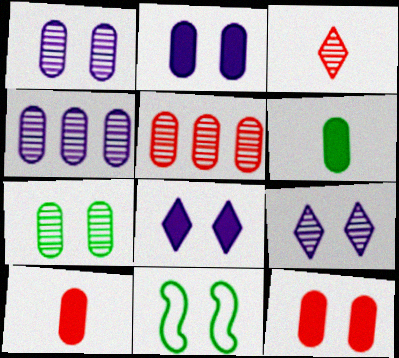[[9, 11, 12]]